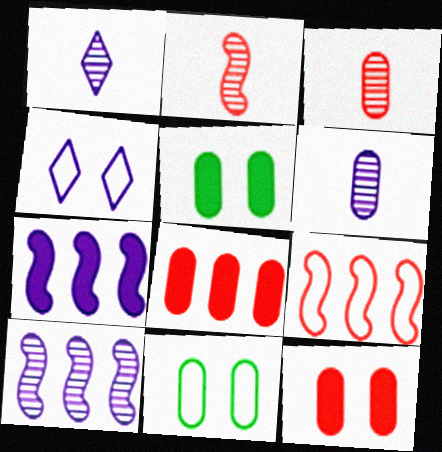[[1, 5, 9], 
[4, 6, 7], 
[6, 8, 11]]